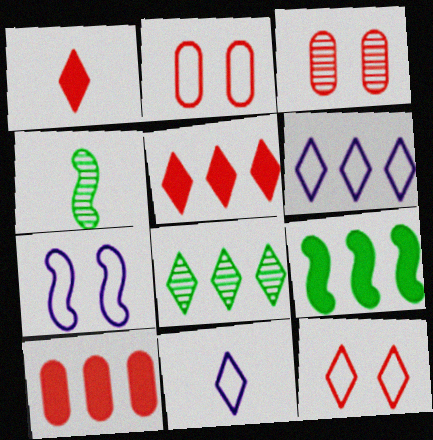[[3, 9, 11], 
[5, 6, 8]]